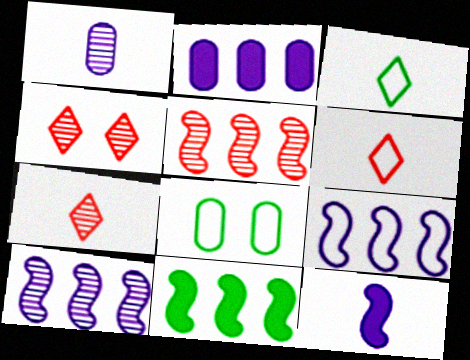[[5, 9, 11], 
[6, 8, 9]]